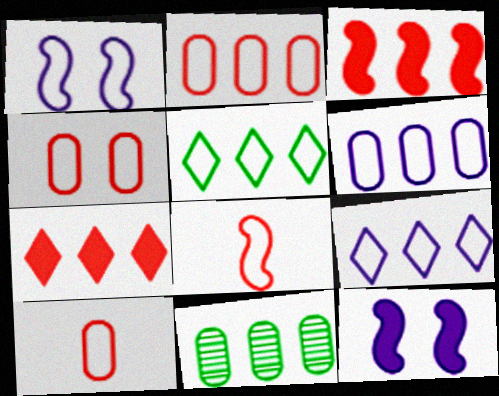[[1, 5, 10], 
[2, 4, 10], 
[3, 9, 11]]